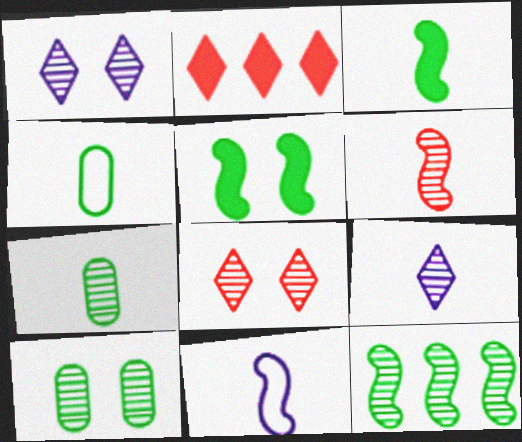[[2, 10, 11], 
[3, 6, 11], 
[6, 7, 9]]